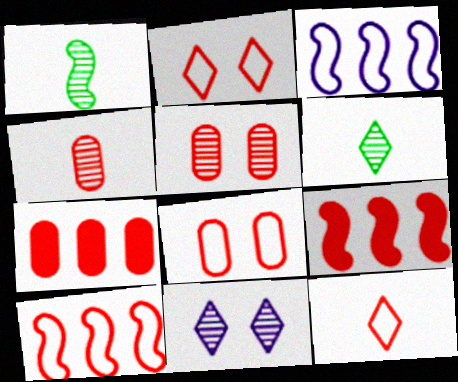[[2, 4, 9], 
[4, 7, 8], 
[5, 9, 12], 
[8, 10, 12]]